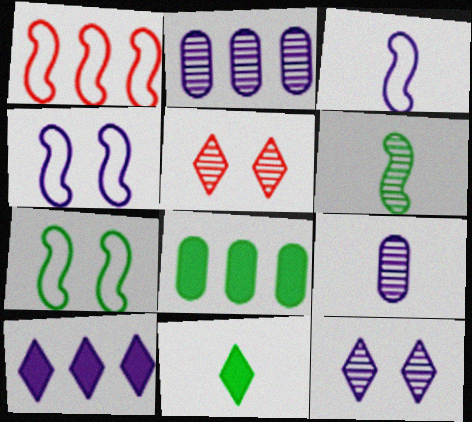[[1, 3, 7], 
[2, 5, 6], 
[3, 5, 8], 
[4, 9, 10]]